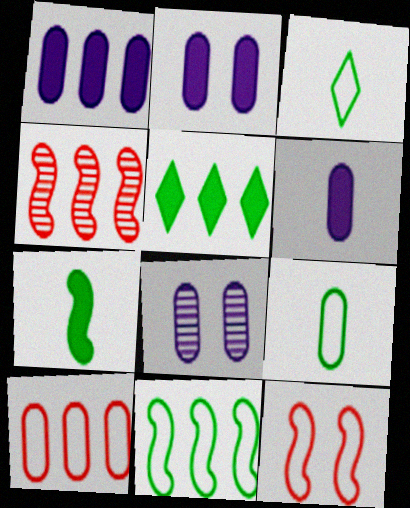[[1, 2, 6], 
[2, 3, 4]]